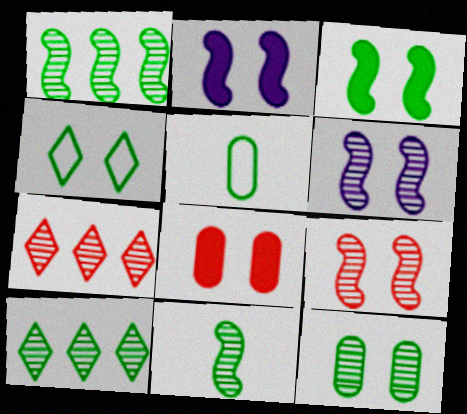[[2, 5, 7], 
[3, 4, 12], 
[3, 5, 10], 
[4, 6, 8], 
[10, 11, 12]]